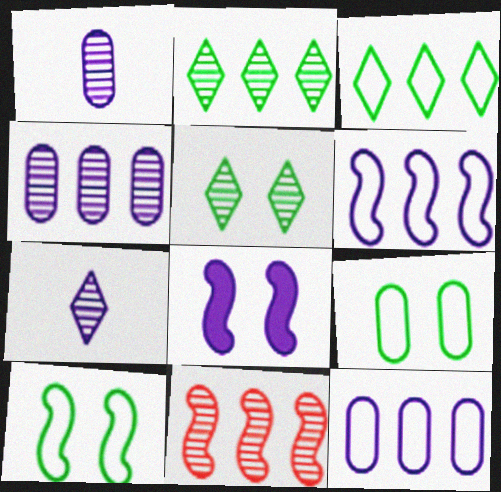[[1, 5, 11], 
[2, 4, 11], 
[7, 8, 12]]